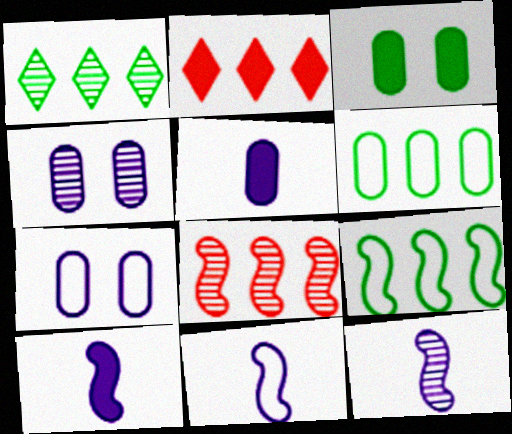[[2, 3, 10], 
[10, 11, 12]]